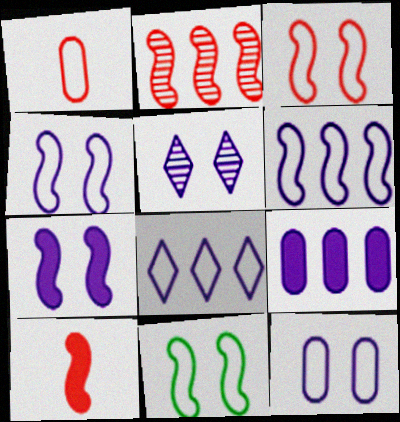[[1, 8, 11], 
[2, 3, 10], 
[3, 4, 11], 
[5, 7, 12]]